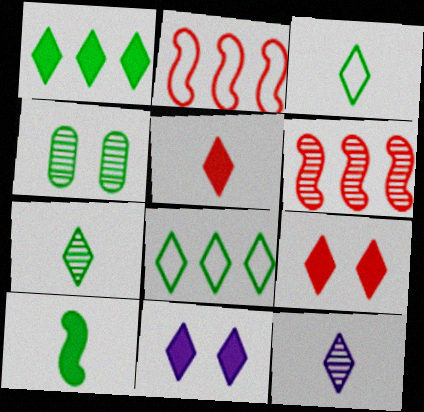[[1, 5, 11], 
[3, 5, 12], 
[4, 6, 12], 
[4, 8, 10], 
[8, 9, 12]]